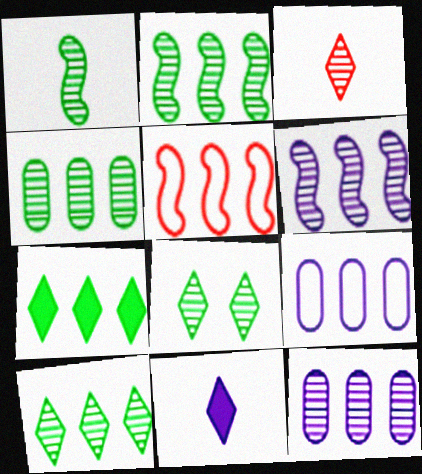[[1, 4, 8], 
[2, 4, 10], 
[5, 7, 12]]